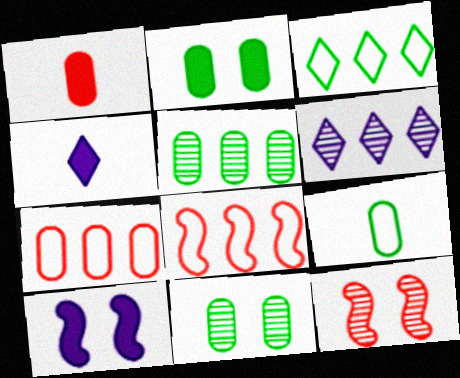[[2, 5, 9], 
[4, 8, 11]]